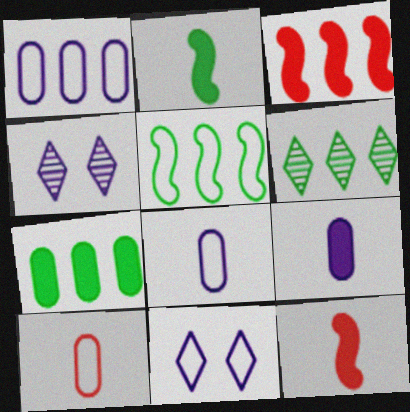[[1, 3, 6], 
[5, 6, 7], 
[5, 10, 11]]